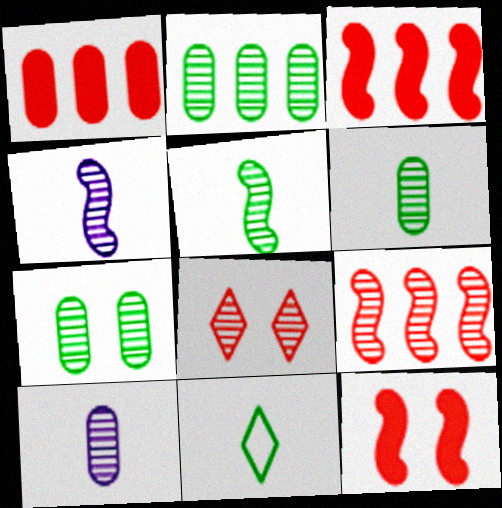[[2, 4, 8], 
[2, 6, 7]]